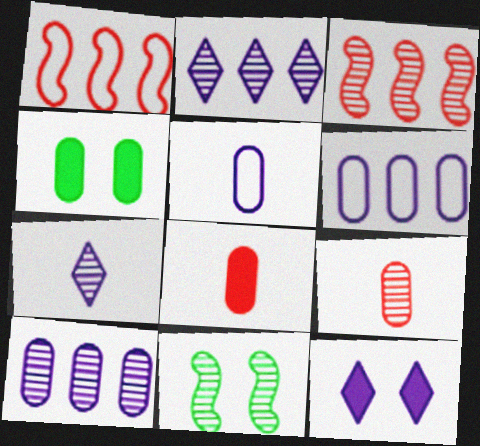[[1, 4, 7], 
[2, 9, 11], 
[4, 6, 9]]